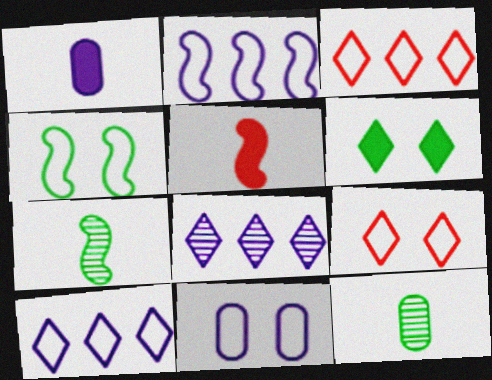[[4, 9, 11]]